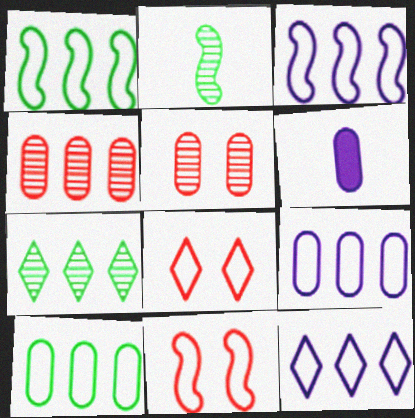[[3, 9, 12], 
[5, 6, 10], 
[6, 7, 11]]